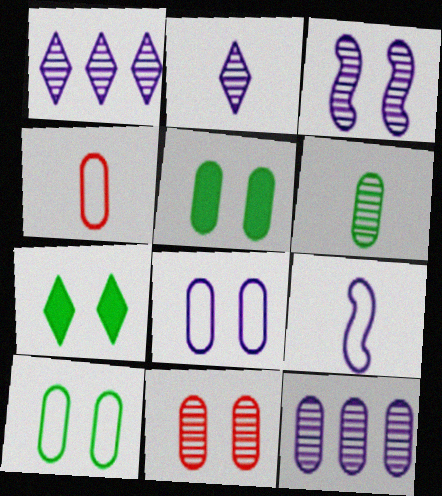[[2, 3, 12], 
[4, 5, 12], 
[5, 8, 11], 
[6, 11, 12]]